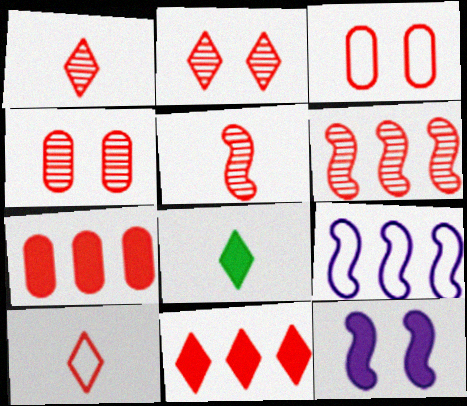[[1, 4, 6], 
[2, 10, 11], 
[3, 5, 11], 
[4, 8, 9], 
[7, 8, 12]]